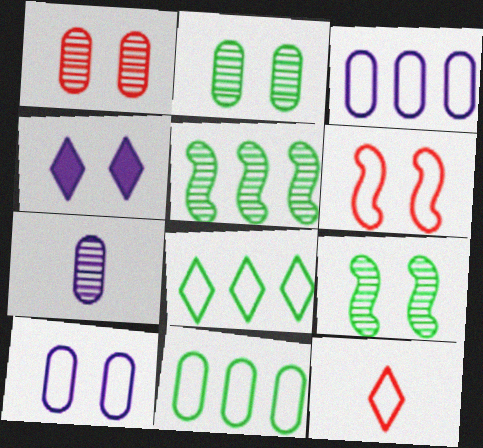[[2, 4, 6]]